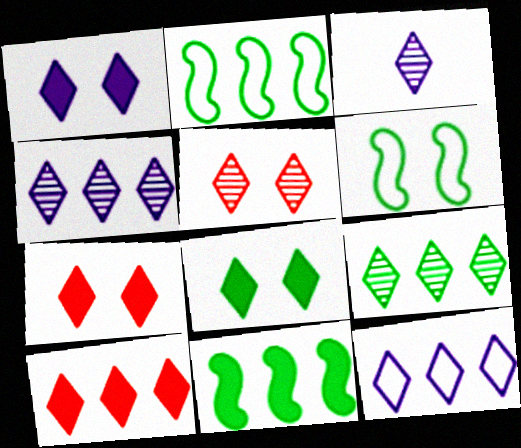[[1, 3, 12], 
[1, 7, 8], 
[3, 5, 9], 
[9, 10, 12]]